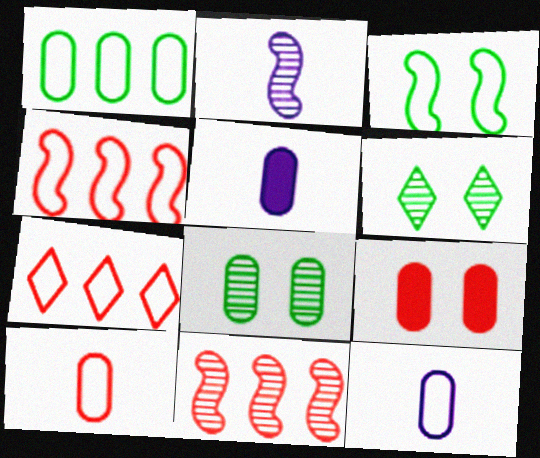[[3, 7, 12], 
[4, 5, 6]]